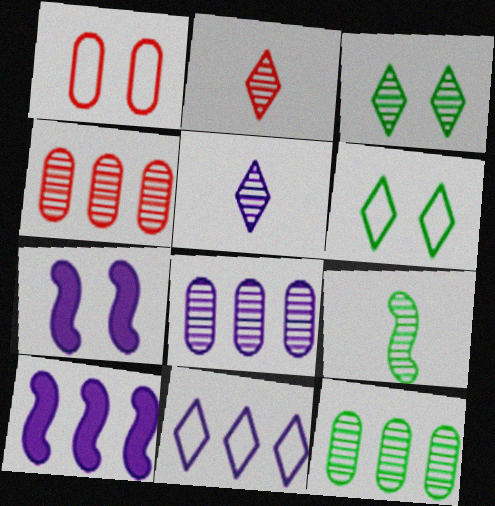[[1, 3, 7], 
[3, 9, 12], 
[4, 8, 12], 
[8, 10, 11]]